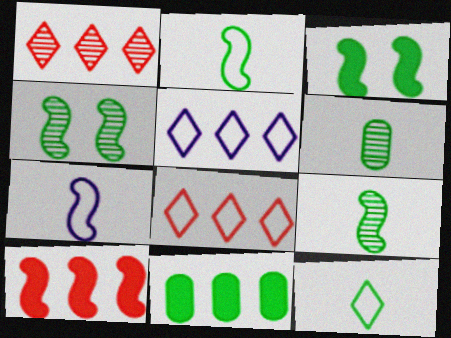[[4, 7, 10], 
[4, 11, 12]]